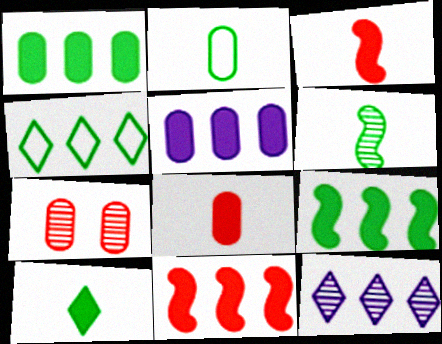[[2, 5, 7], 
[2, 6, 10], 
[6, 7, 12]]